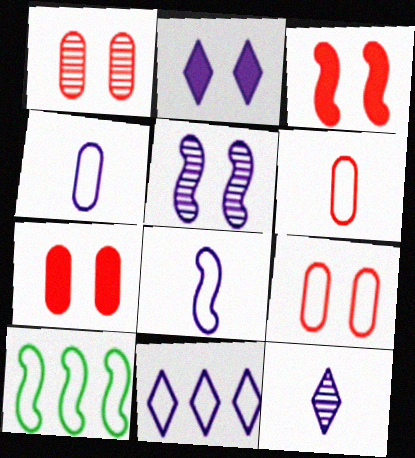[[1, 7, 9], 
[2, 11, 12], 
[7, 10, 12]]